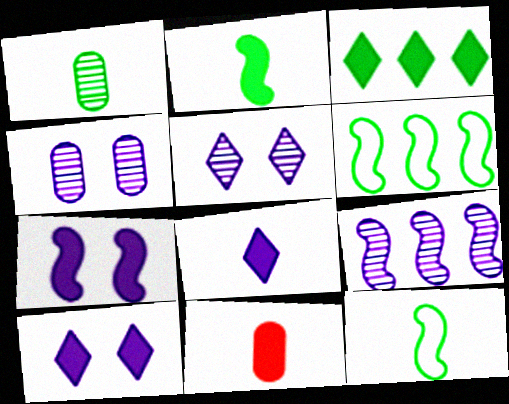[[2, 8, 11], 
[3, 7, 11], 
[5, 6, 11]]